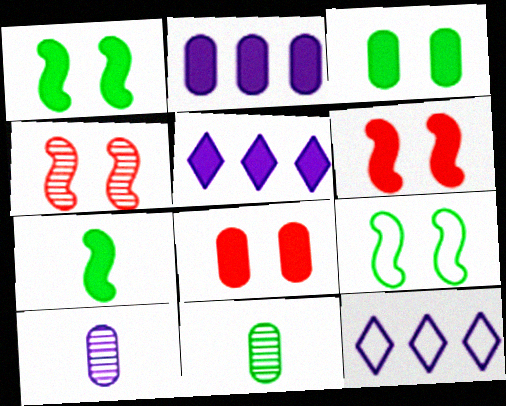[[5, 7, 8], 
[6, 11, 12]]